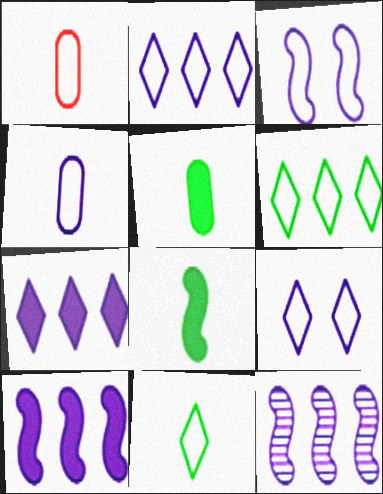[[1, 3, 6], 
[2, 3, 4]]